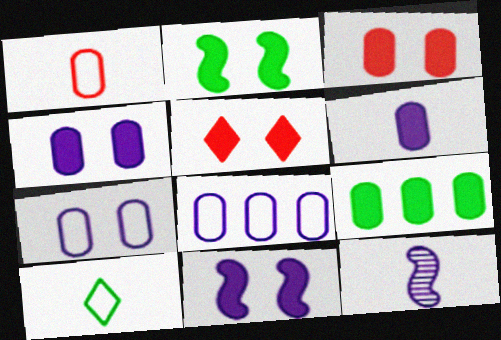[[2, 4, 5], 
[3, 6, 9]]